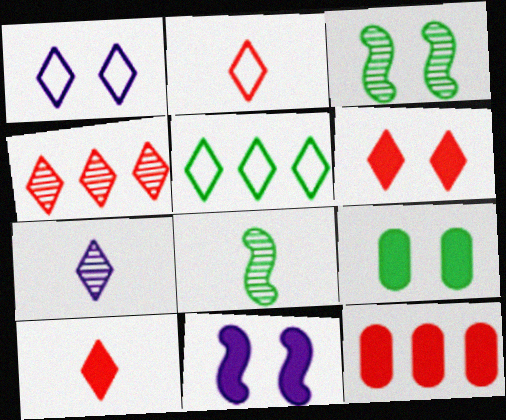[[1, 2, 5], 
[1, 8, 12], 
[2, 4, 6], 
[5, 6, 7], 
[5, 8, 9], 
[6, 9, 11]]